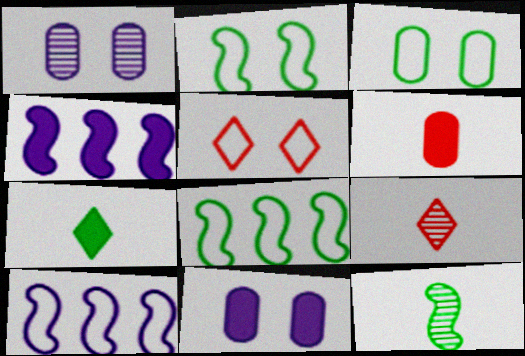[[3, 4, 9], 
[8, 9, 11]]